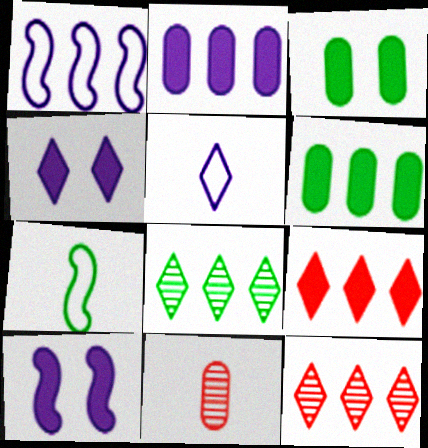[[1, 6, 12], 
[3, 7, 8]]